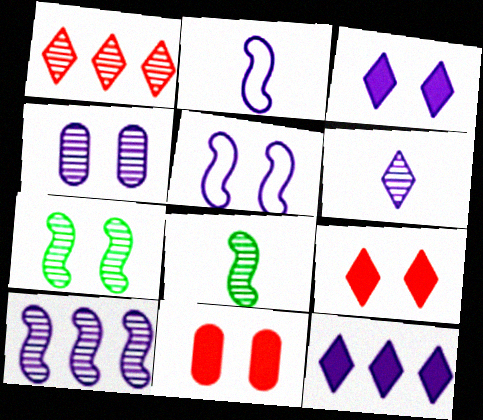[[1, 4, 8], 
[2, 4, 12], 
[3, 4, 5], 
[4, 6, 10]]